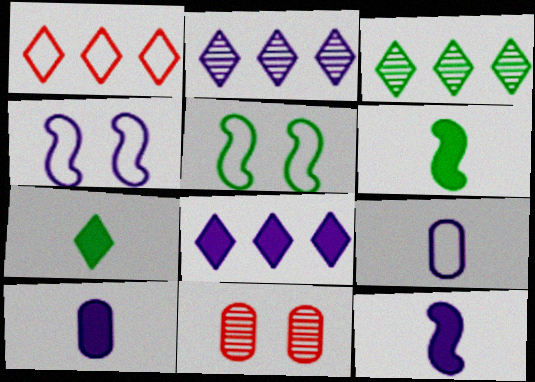[[1, 3, 8], 
[1, 5, 9], 
[2, 4, 10]]